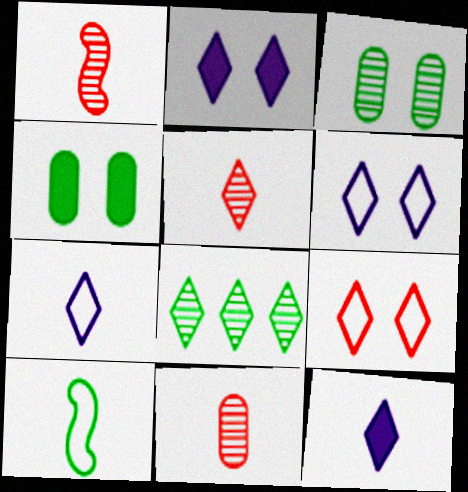[[1, 5, 11], 
[4, 8, 10], 
[8, 9, 12], 
[10, 11, 12]]